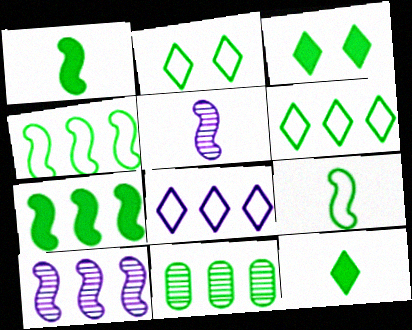[[1, 2, 11], 
[3, 9, 11], 
[6, 7, 11]]